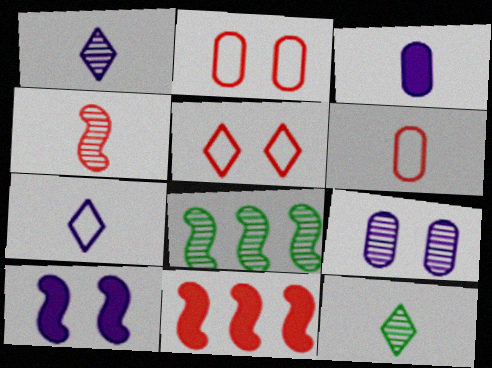[[3, 5, 8]]